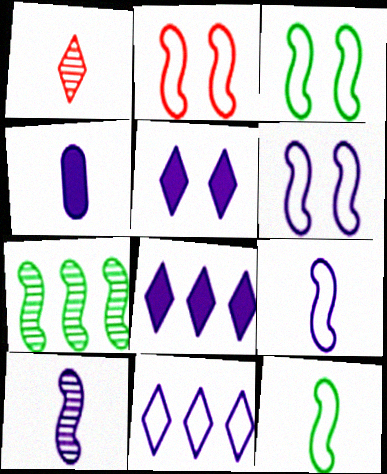[[1, 4, 12], 
[2, 3, 6]]